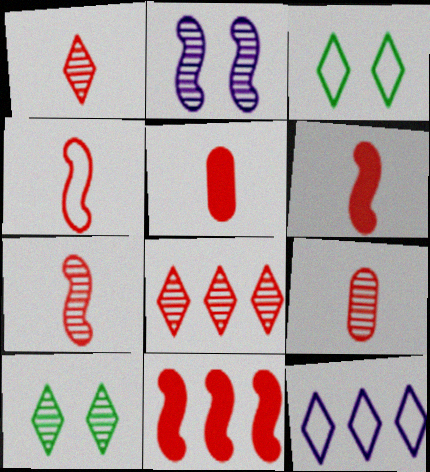[[1, 4, 5], 
[1, 7, 9], 
[4, 6, 7]]